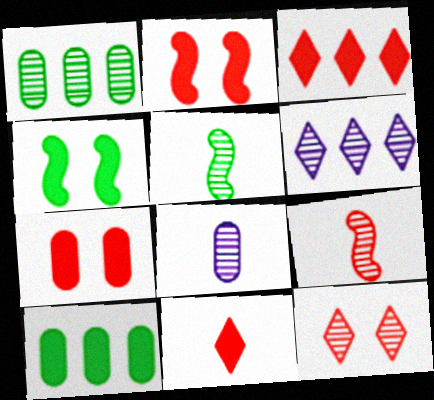[]